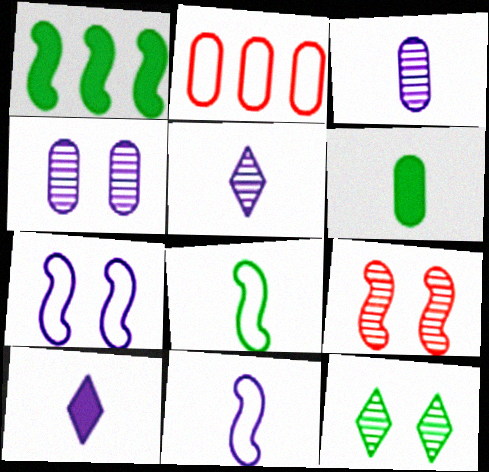[[1, 9, 11], 
[2, 4, 6], 
[3, 10, 11], 
[4, 9, 12]]